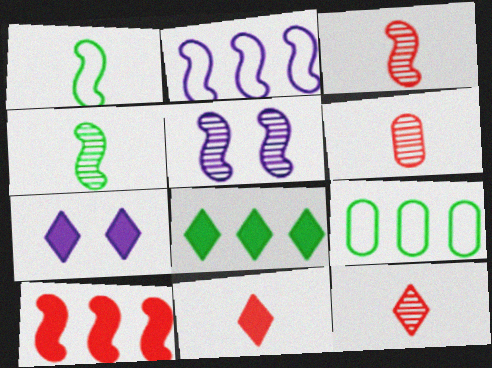[[1, 5, 10], 
[3, 6, 12], 
[3, 7, 9], 
[5, 9, 11], 
[7, 8, 11]]